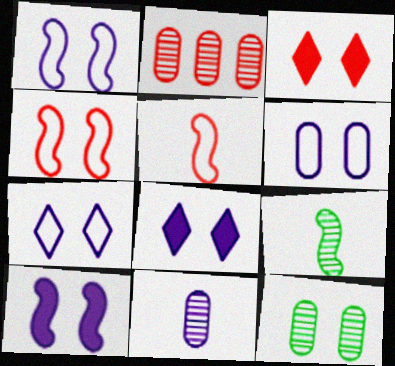[[1, 3, 12], 
[1, 6, 7], 
[2, 3, 5], 
[2, 11, 12], 
[4, 8, 12]]